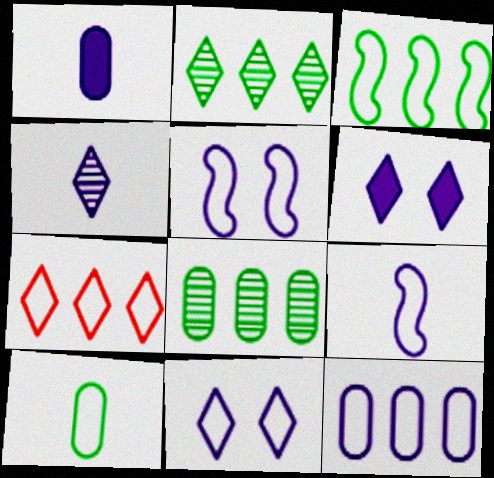[[1, 4, 9], 
[3, 7, 12], 
[5, 7, 10], 
[9, 11, 12]]